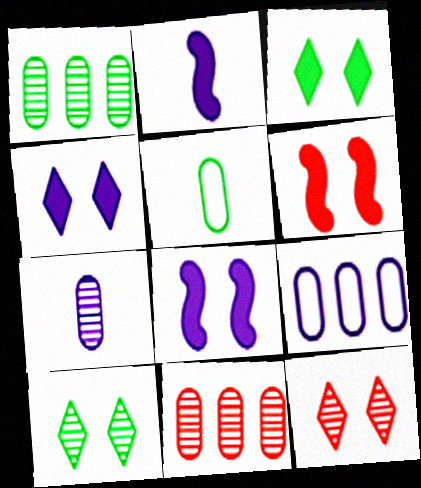[]